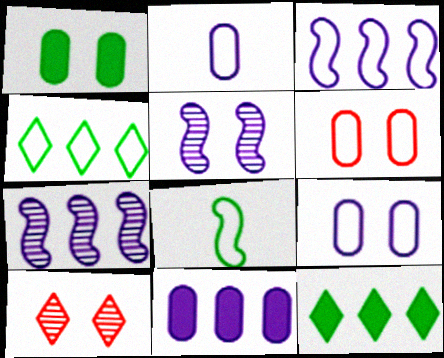[[8, 10, 11]]